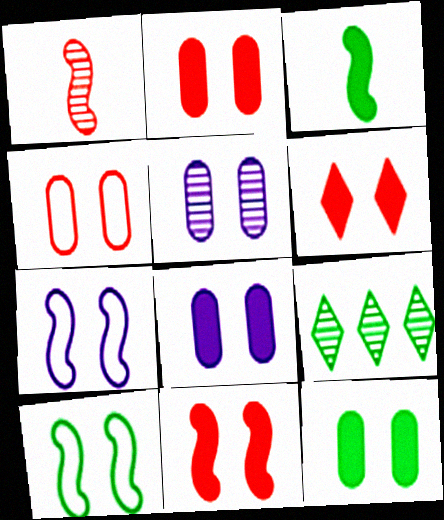[[1, 5, 9], 
[2, 6, 11], 
[2, 8, 12], 
[4, 5, 12], 
[5, 6, 10]]